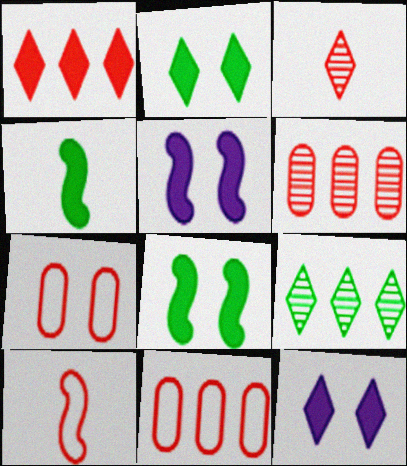[]